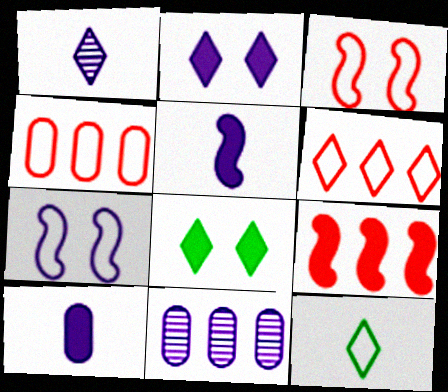[[1, 6, 8], 
[4, 7, 12], 
[8, 9, 10]]